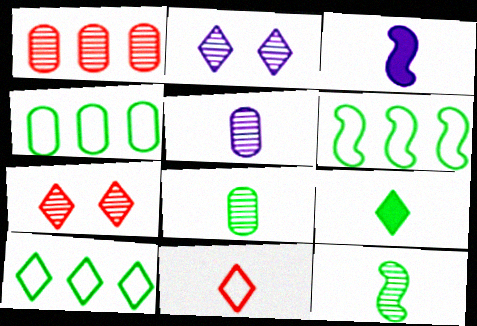[[1, 2, 12], 
[3, 4, 7], 
[3, 8, 11], 
[4, 6, 10]]